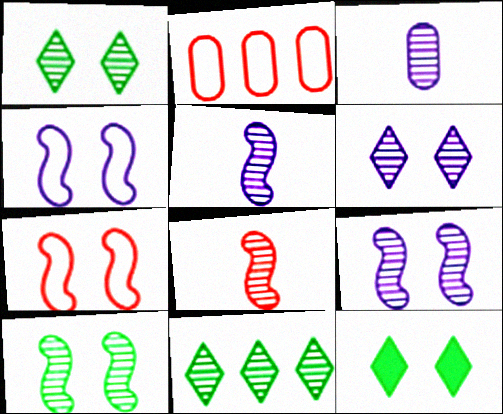[[2, 5, 12]]